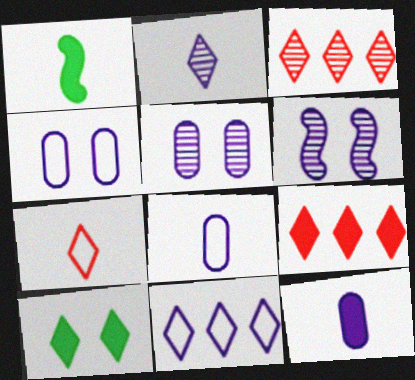[[1, 3, 4], 
[6, 11, 12]]